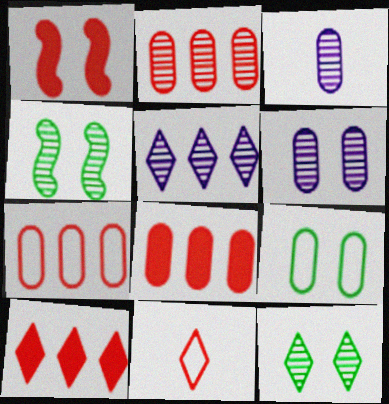[[1, 2, 11], 
[2, 7, 8], 
[3, 8, 9]]